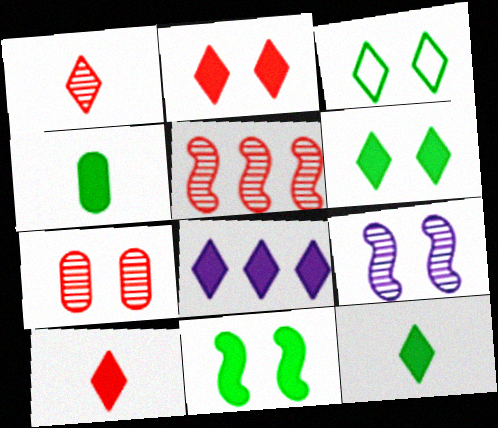[[1, 3, 8], 
[1, 5, 7], 
[2, 8, 12], 
[6, 8, 10]]